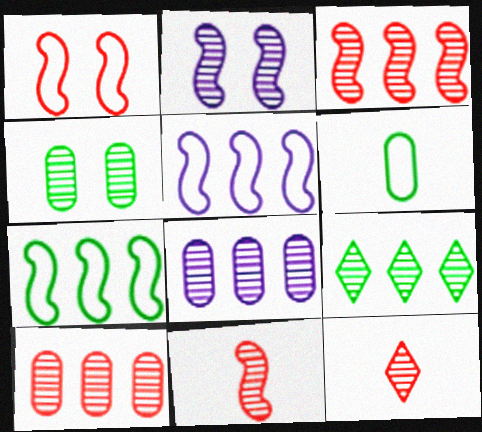[[3, 8, 9]]